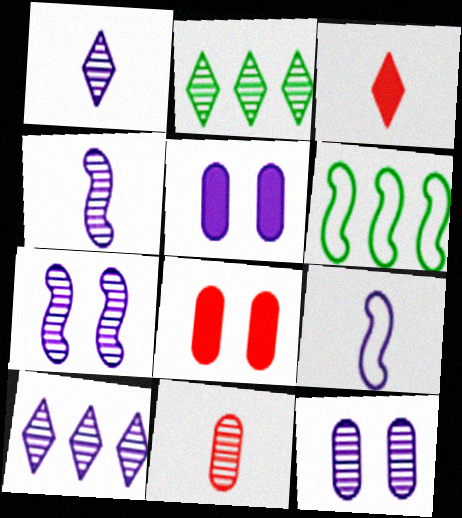[[1, 6, 8], 
[2, 7, 11], 
[2, 8, 9], 
[3, 6, 12], 
[4, 10, 12], 
[5, 9, 10]]